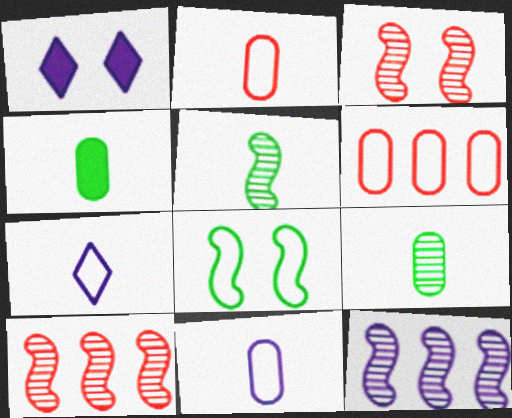[[1, 5, 6], 
[1, 11, 12], 
[3, 5, 12], 
[6, 7, 8]]